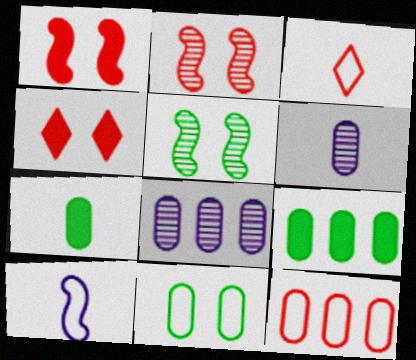[[8, 9, 12]]